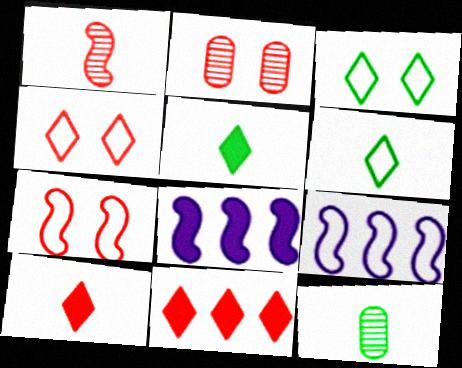[[2, 5, 9], 
[2, 6, 8], 
[4, 8, 12]]